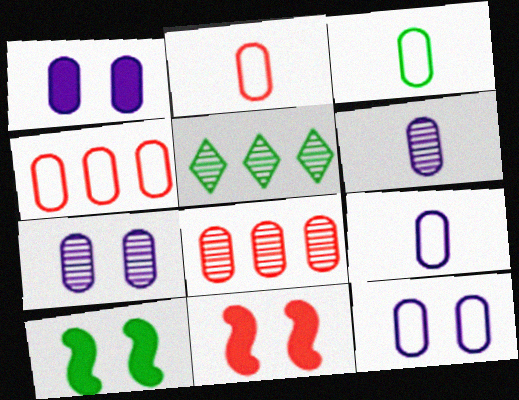[[1, 3, 8], 
[1, 7, 12], 
[2, 3, 9], 
[3, 4, 12], 
[3, 5, 10], 
[5, 9, 11]]